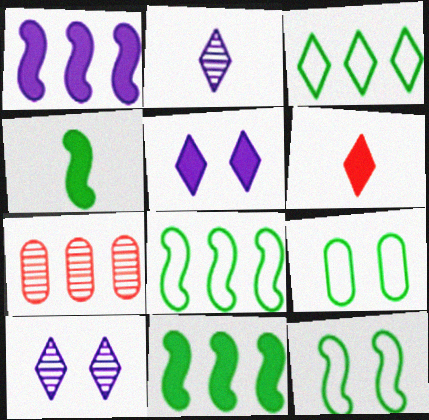[[1, 3, 7], 
[3, 6, 10]]